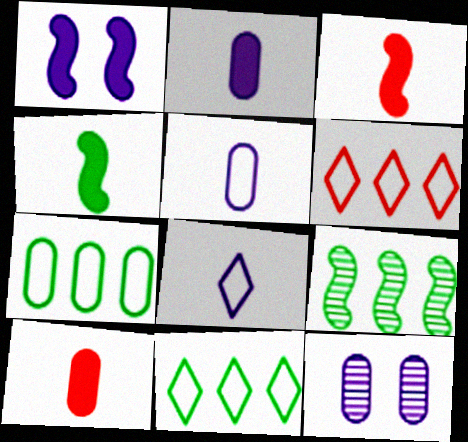[[3, 11, 12], 
[4, 6, 12], 
[7, 10, 12]]